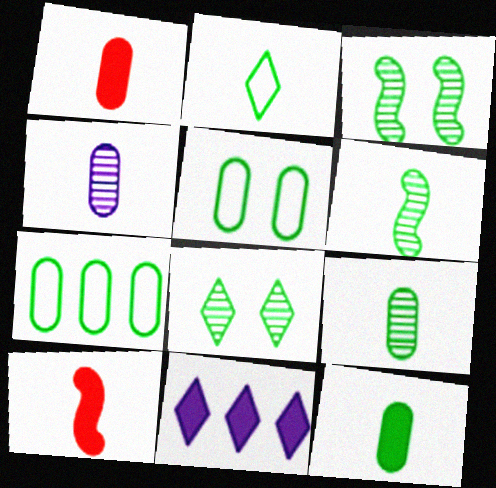[[2, 4, 10], 
[2, 6, 12]]